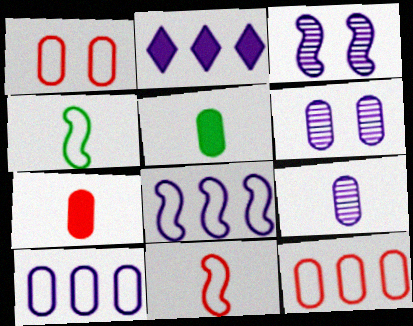[[5, 6, 12]]